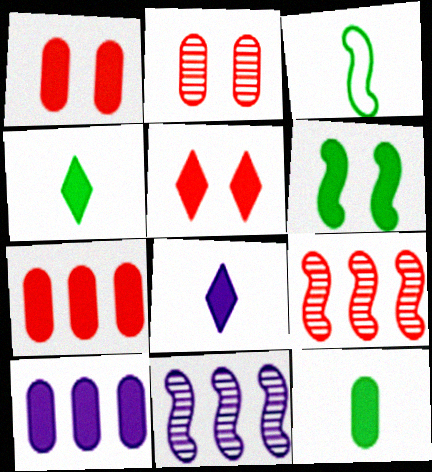[[1, 10, 12], 
[6, 7, 8]]